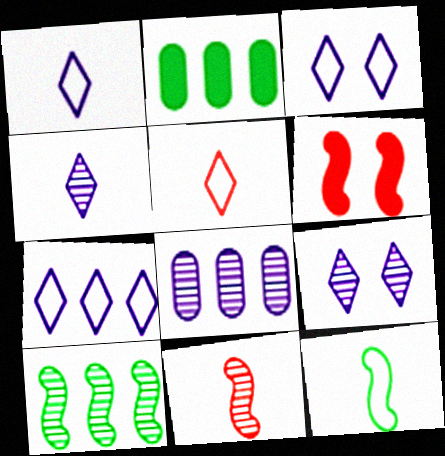[[1, 3, 7], 
[2, 3, 11]]